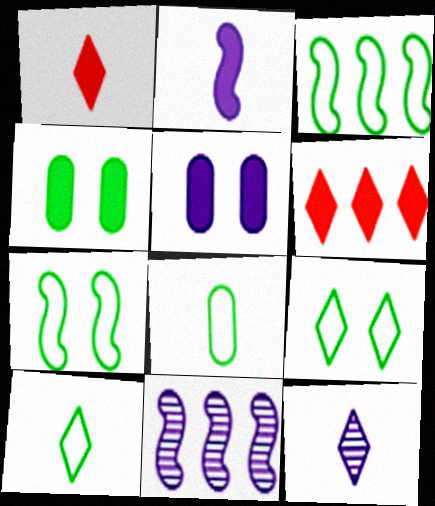[[1, 10, 12], 
[2, 4, 6], 
[3, 8, 9], 
[6, 9, 12]]